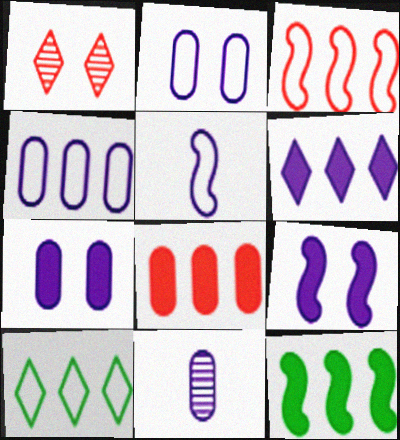[[3, 4, 10], 
[4, 7, 11], 
[6, 8, 12]]